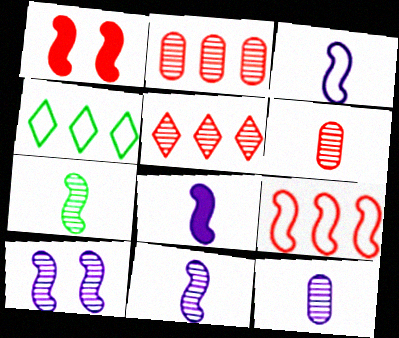[[1, 4, 12], 
[3, 8, 11]]